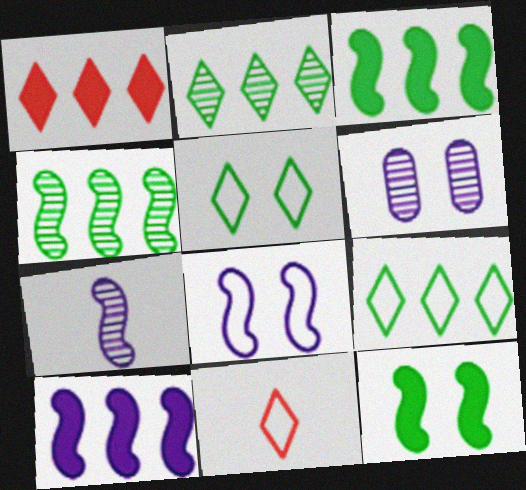[[3, 6, 11], 
[7, 8, 10]]